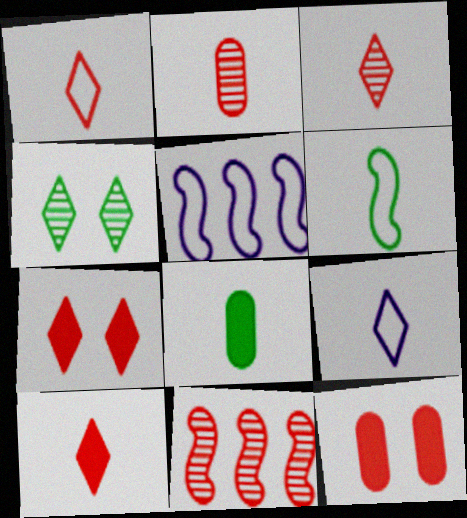[[1, 3, 10], 
[1, 11, 12]]